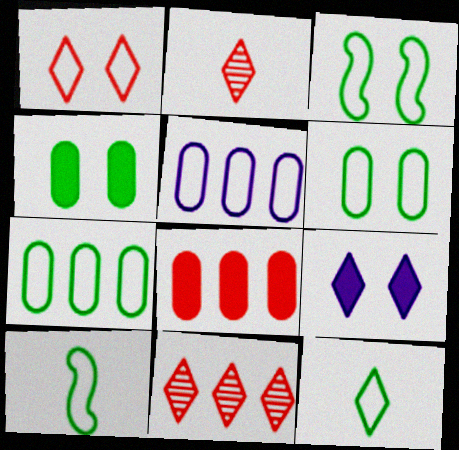[[1, 5, 10], 
[3, 7, 12], 
[9, 11, 12]]